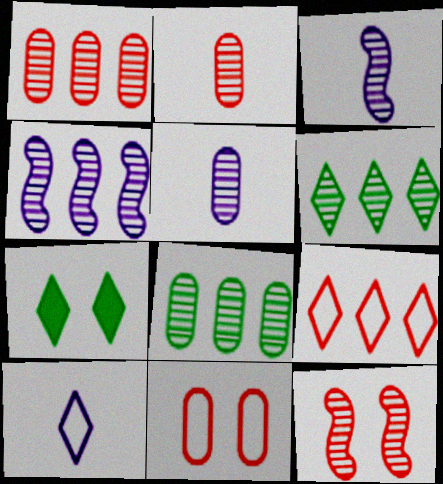[[1, 4, 6], 
[5, 6, 12]]